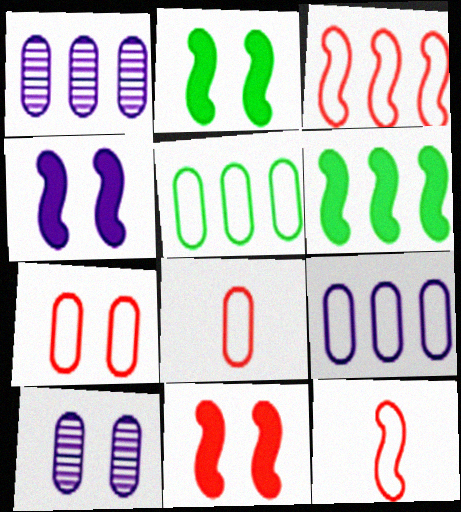[[2, 4, 11]]